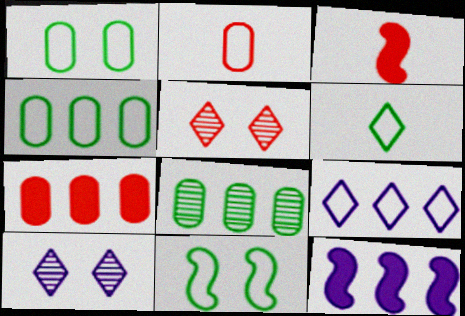[[2, 9, 11], 
[3, 4, 10], 
[4, 6, 11]]